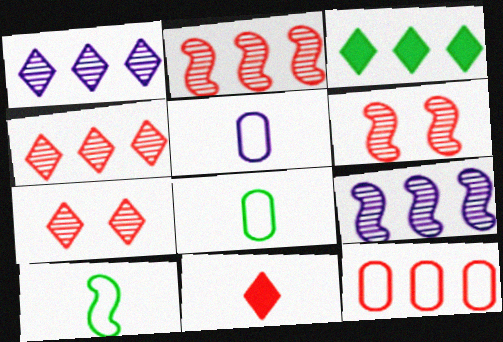[[3, 5, 6], 
[3, 9, 12], 
[6, 11, 12]]